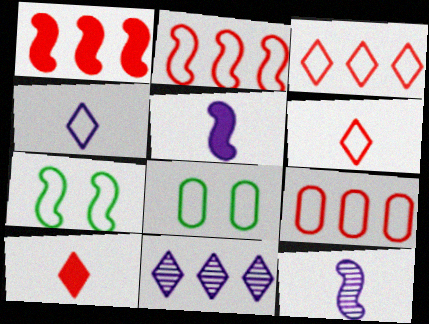[[1, 7, 12], 
[2, 3, 9], 
[2, 4, 8], 
[4, 7, 9]]